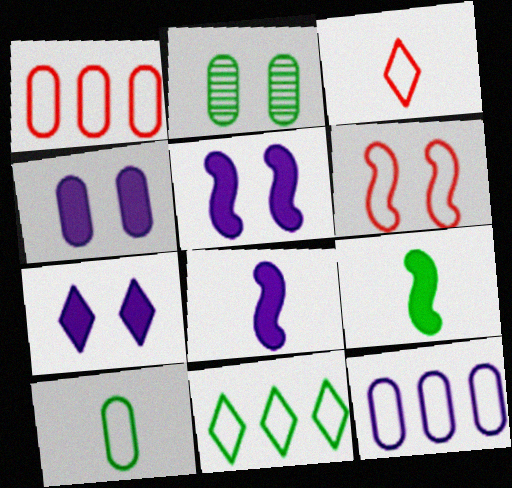[[1, 3, 6], 
[2, 6, 7], 
[2, 9, 11], 
[4, 5, 7]]